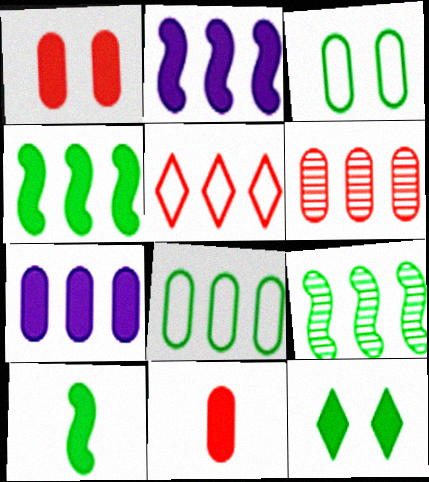[[2, 11, 12], 
[5, 7, 9], 
[6, 7, 8]]